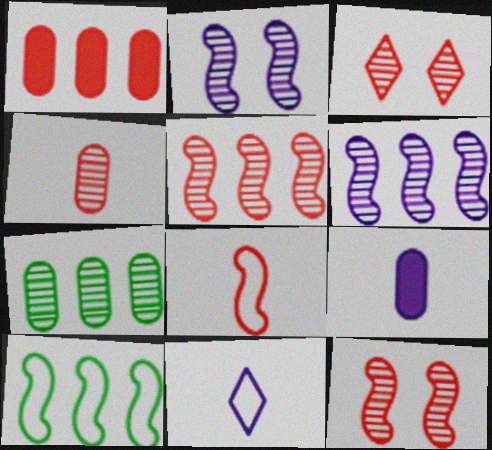[[1, 3, 8], 
[3, 4, 5], 
[3, 9, 10]]